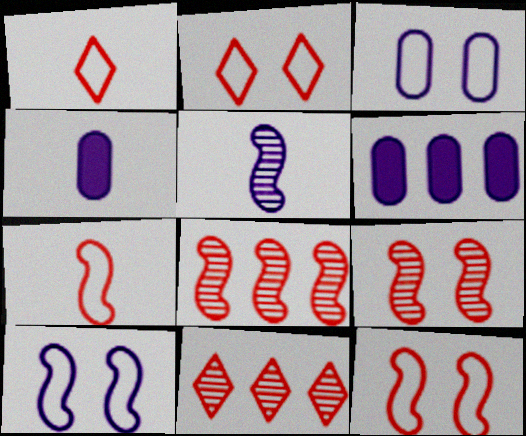[]